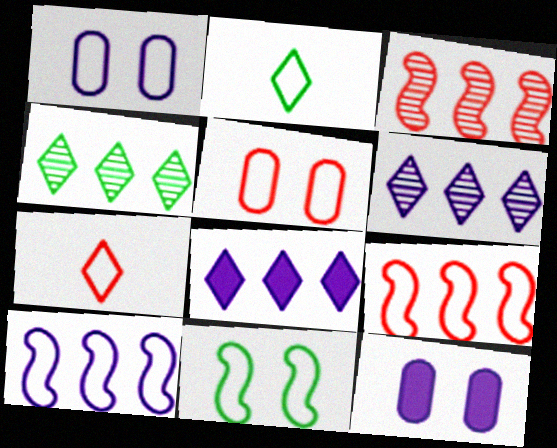[[1, 2, 9], 
[2, 3, 12], 
[2, 5, 10], 
[5, 7, 9]]